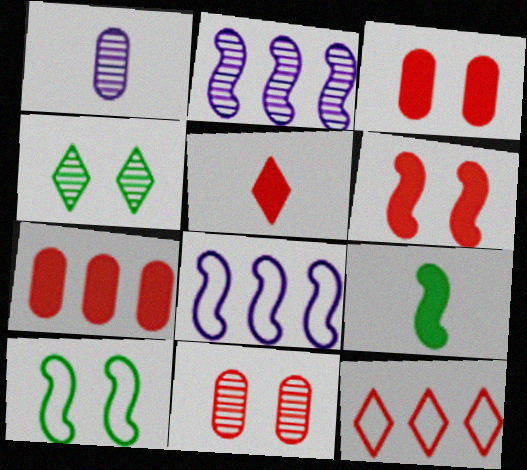[[5, 6, 7]]